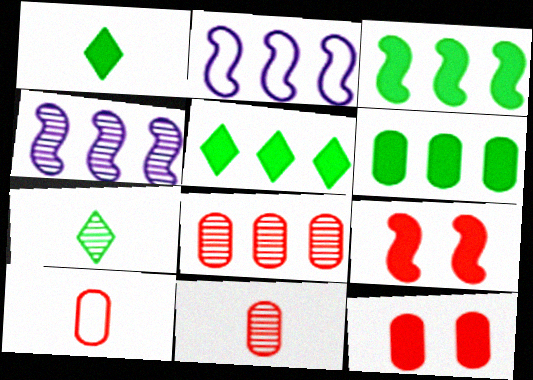[[2, 5, 8], 
[2, 7, 12], 
[3, 5, 6], 
[8, 10, 12]]